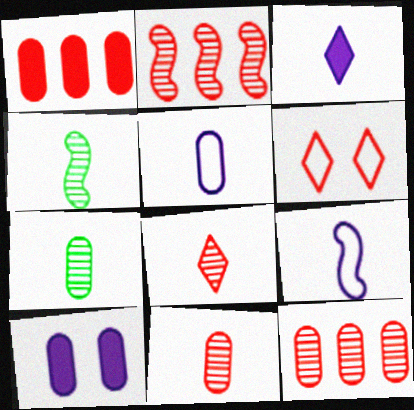[]